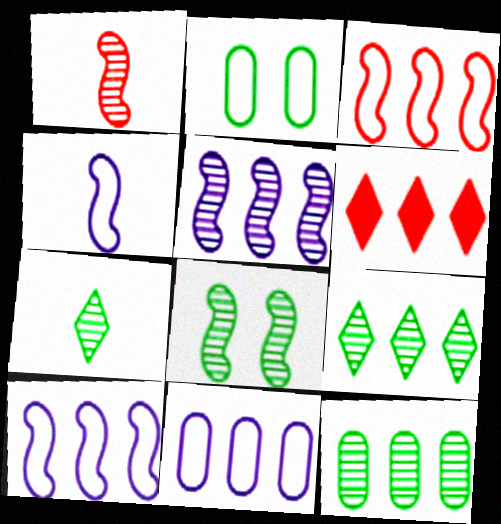[[1, 5, 8], 
[6, 10, 12], 
[7, 8, 12]]